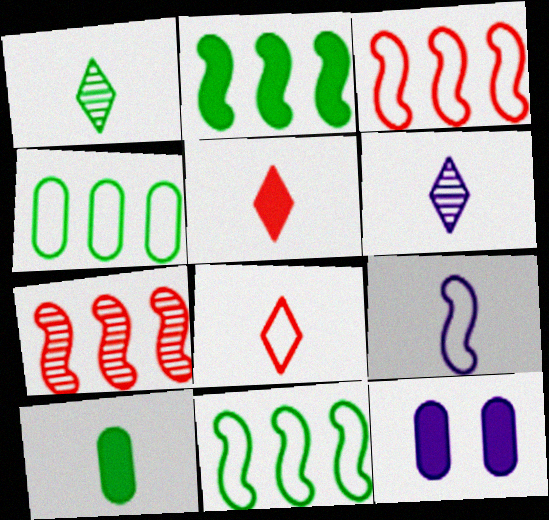[[1, 3, 12], 
[2, 5, 12]]